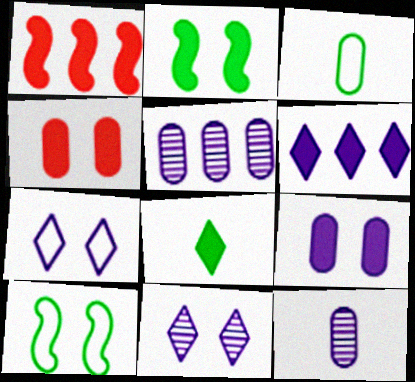[[1, 3, 11], 
[1, 8, 9], 
[3, 4, 5], 
[4, 10, 11]]